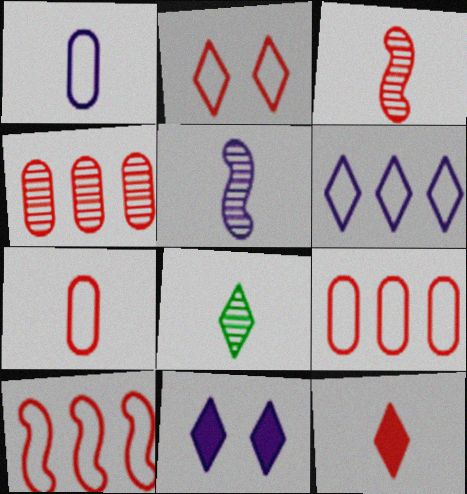[[2, 7, 10], 
[3, 7, 12]]